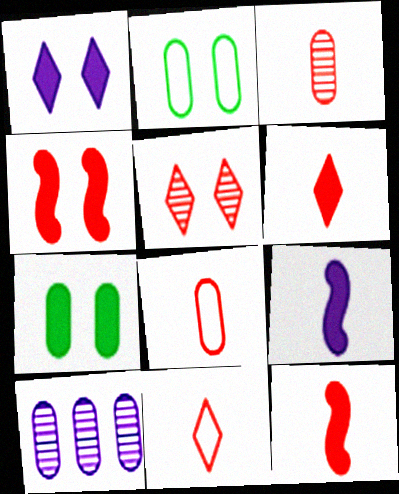[[1, 4, 7], 
[3, 11, 12], 
[7, 8, 10]]